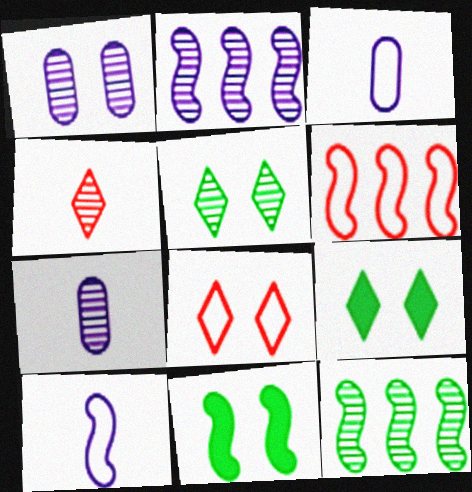[[1, 4, 12], 
[1, 8, 11], 
[6, 7, 9]]